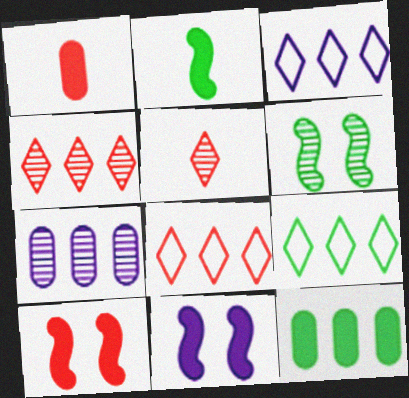[[1, 3, 6], 
[3, 8, 9], 
[5, 6, 7]]